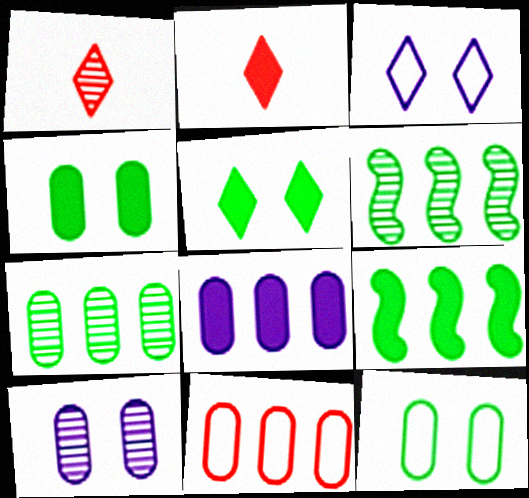[[1, 6, 10], 
[7, 8, 11]]